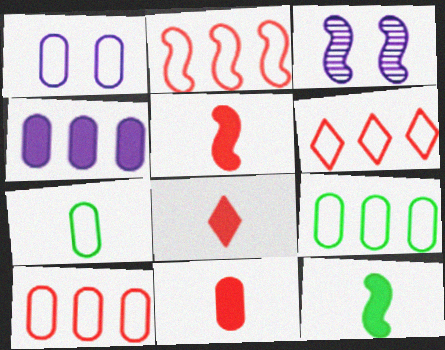[[1, 7, 10], 
[2, 3, 12], 
[2, 6, 10], 
[3, 8, 9], 
[5, 8, 11]]